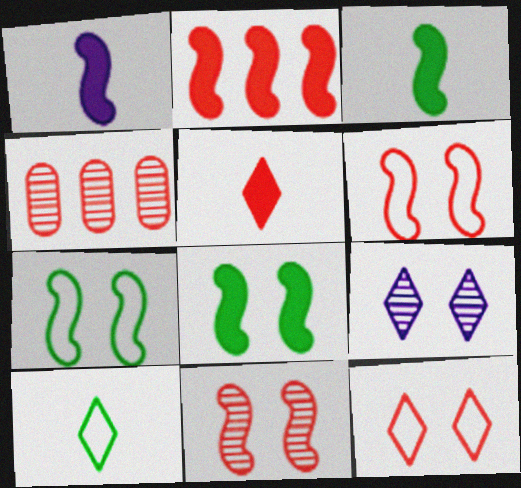[[1, 2, 8], 
[4, 5, 6]]